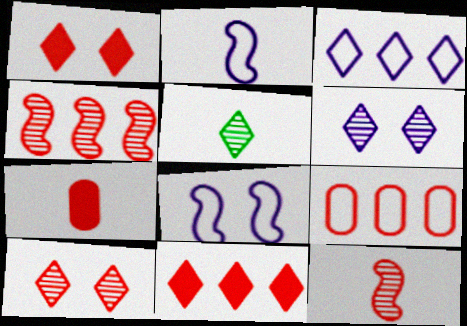[[1, 3, 5], 
[1, 9, 12], 
[2, 5, 7], 
[4, 9, 11]]